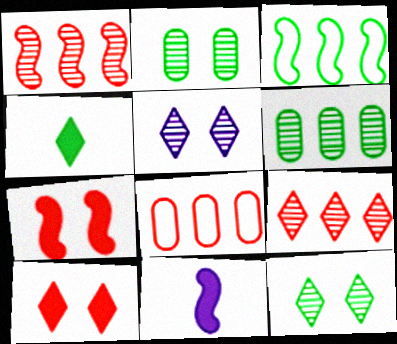[[2, 3, 4], 
[8, 11, 12]]